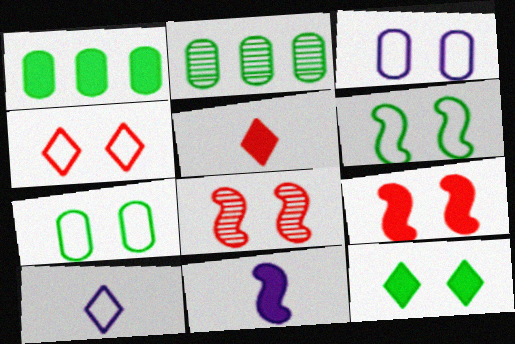[[1, 8, 10], 
[2, 4, 11], 
[2, 9, 10], 
[3, 4, 6], 
[3, 8, 12]]